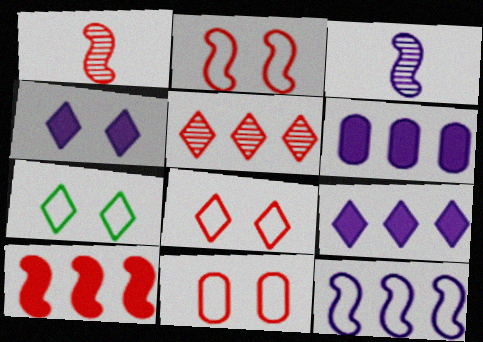[[1, 2, 10], 
[1, 6, 7], 
[2, 8, 11]]